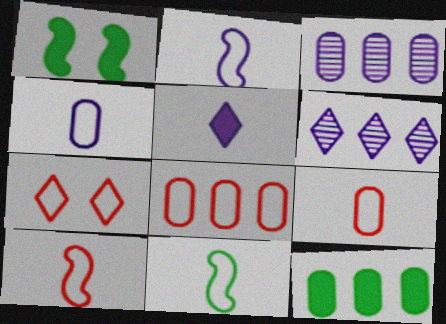[[1, 6, 9], 
[2, 10, 11], 
[3, 8, 12], 
[7, 8, 10]]